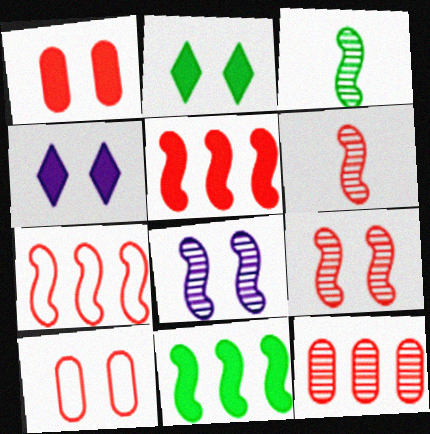[[2, 8, 10]]